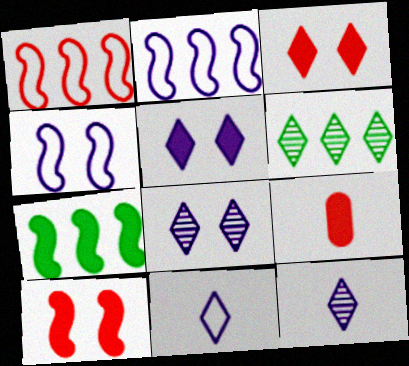[[3, 6, 11], 
[4, 6, 9], 
[5, 7, 9]]